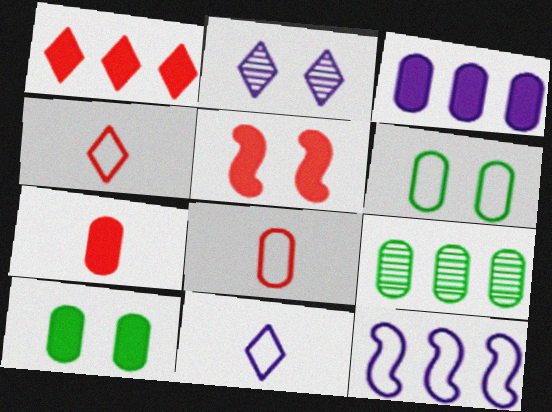[[1, 5, 7], 
[1, 9, 12], 
[2, 5, 6], 
[3, 7, 10], 
[4, 6, 12], 
[5, 9, 11]]